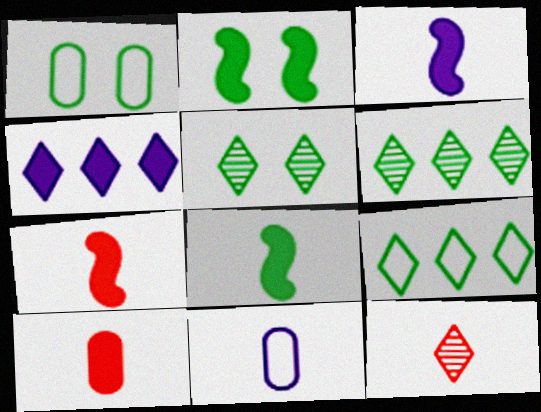[[1, 2, 5], 
[1, 6, 8], 
[2, 4, 10], 
[3, 7, 8], 
[8, 11, 12]]